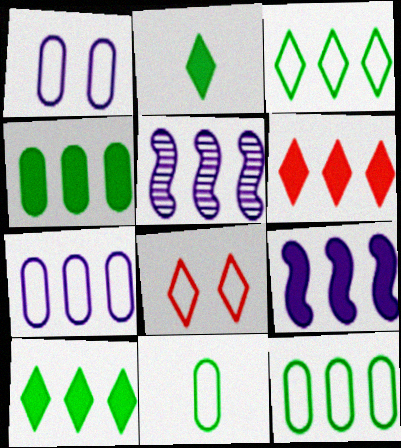[[4, 6, 9], 
[5, 6, 12]]